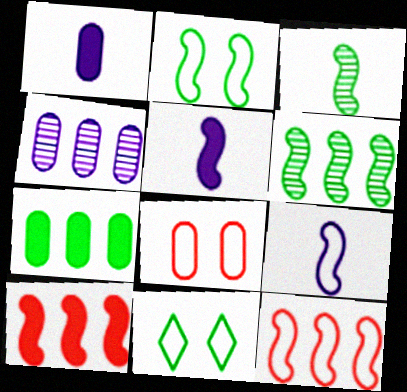[[2, 9, 12], 
[3, 7, 11]]